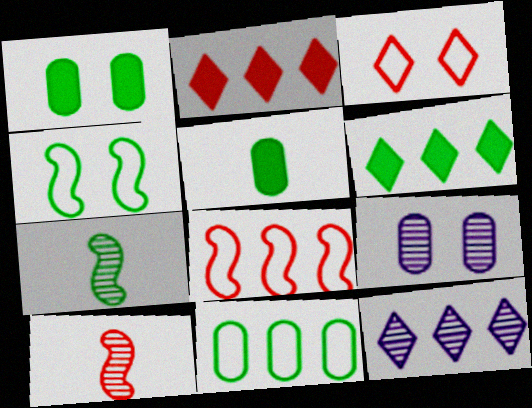[]